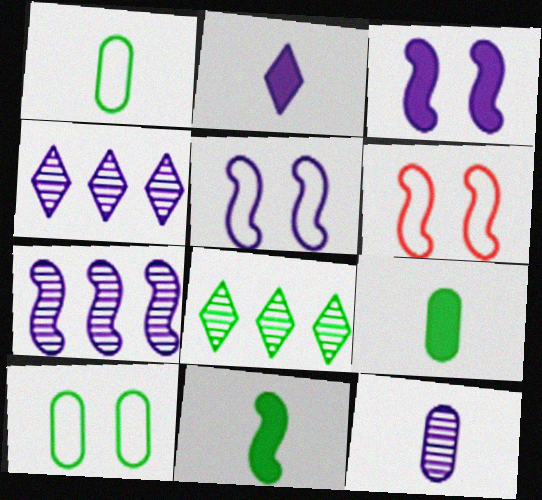[[4, 6, 9], 
[6, 7, 11], 
[8, 10, 11]]